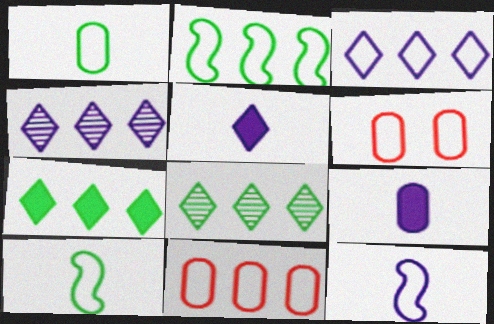[[2, 3, 11], 
[3, 6, 10]]